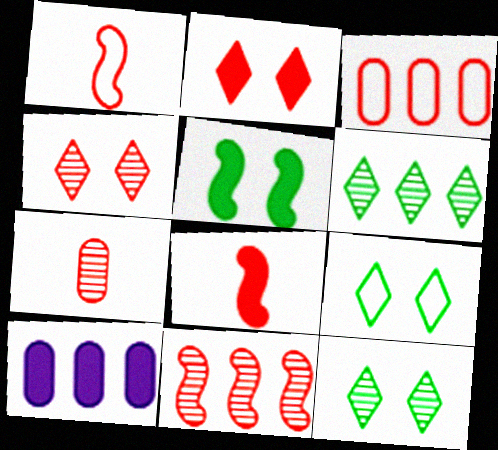[[1, 10, 12], 
[3, 4, 8], 
[4, 7, 11]]